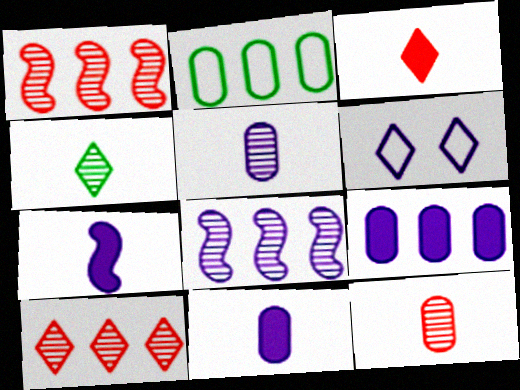[[6, 8, 11]]